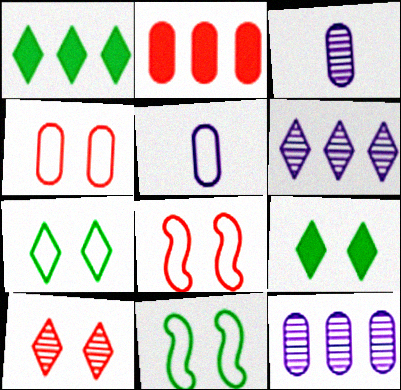[[1, 3, 8]]